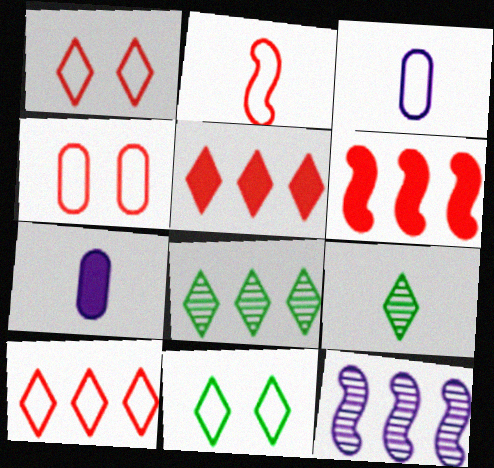[[2, 4, 10], 
[2, 7, 9]]